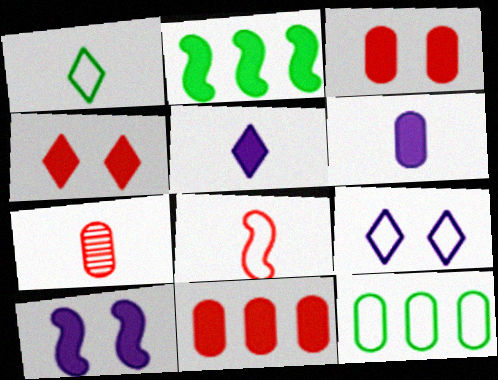[[2, 3, 5], 
[2, 4, 6], 
[2, 7, 9], 
[8, 9, 12]]